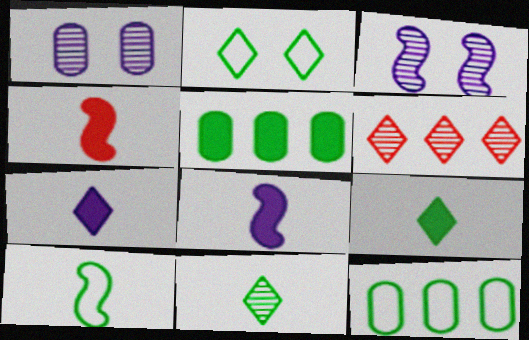[[2, 6, 7], 
[2, 10, 12]]